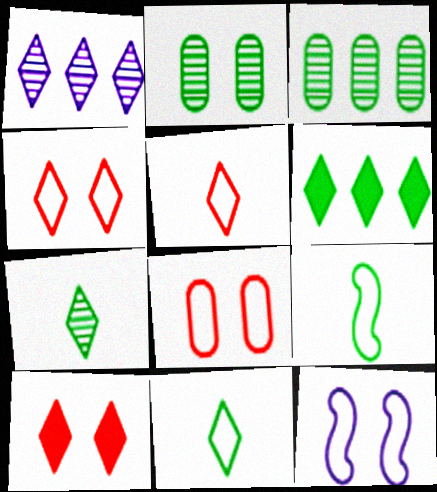[[1, 10, 11], 
[2, 6, 9], 
[2, 10, 12]]